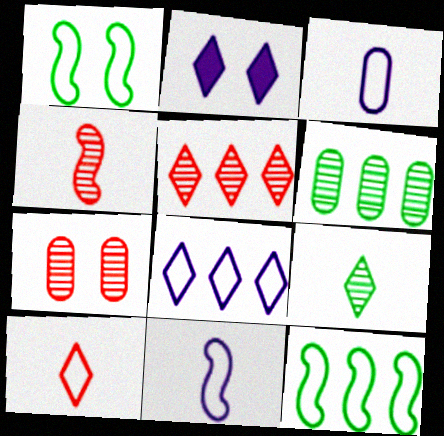[[1, 2, 7], 
[4, 5, 7]]